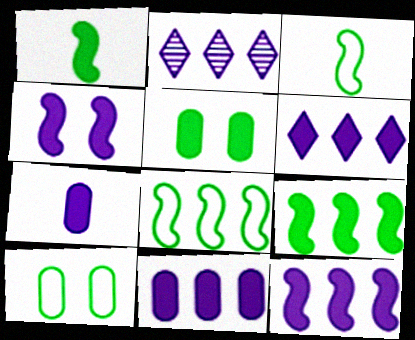[[4, 6, 7], 
[6, 11, 12]]